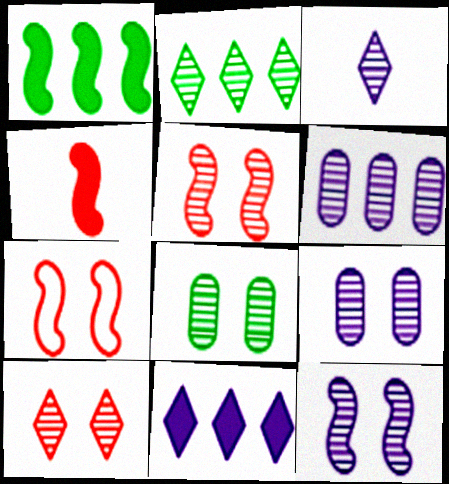[[2, 3, 10], 
[3, 6, 12], 
[8, 10, 12]]